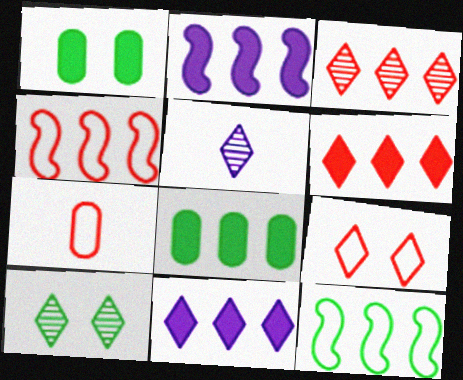[[1, 4, 5], 
[2, 6, 8], 
[2, 7, 10], 
[3, 5, 10], 
[4, 7, 9]]